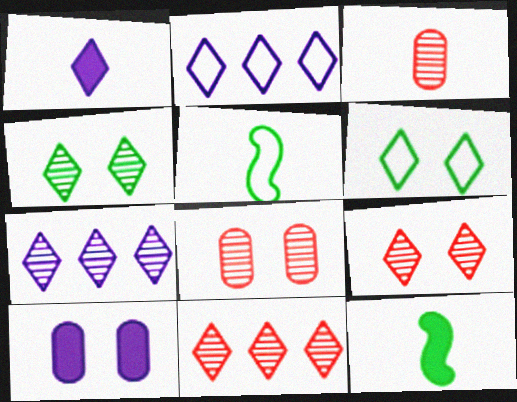[[1, 3, 5], 
[1, 6, 11], 
[2, 8, 12], 
[5, 10, 11]]